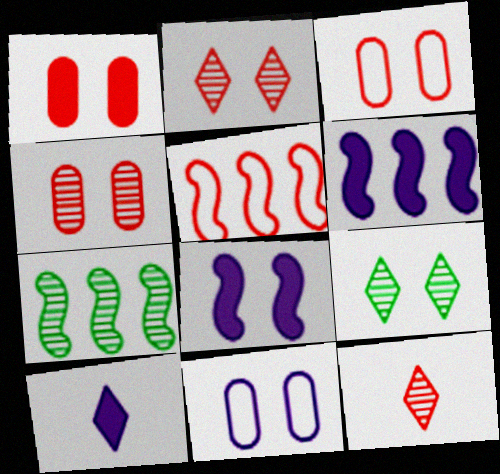[[1, 3, 4], 
[1, 5, 12], 
[3, 7, 10], 
[3, 8, 9], 
[5, 6, 7]]